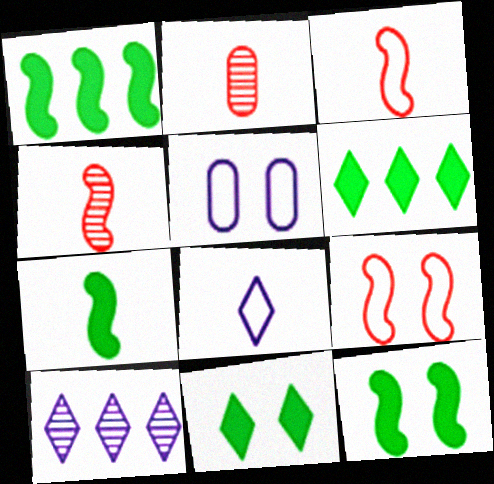[[1, 7, 12], 
[2, 7, 8], 
[4, 5, 6]]